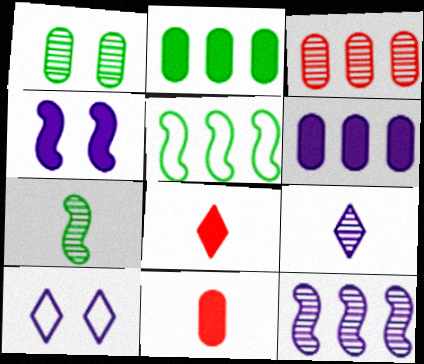[[2, 4, 8]]